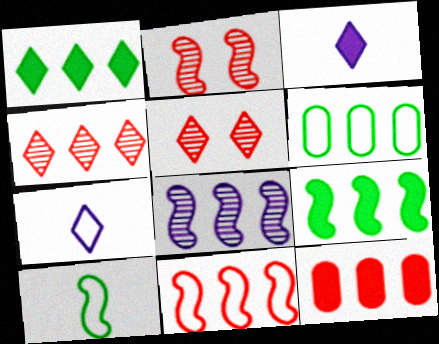[[1, 5, 7], 
[2, 3, 6], 
[4, 11, 12], 
[8, 9, 11]]